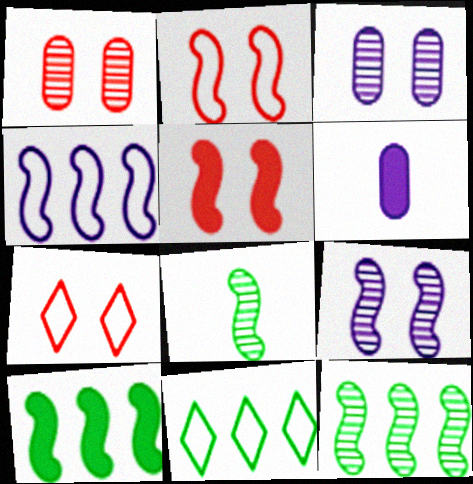[[1, 5, 7], 
[4, 5, 8], 
[6, 7, 12]]